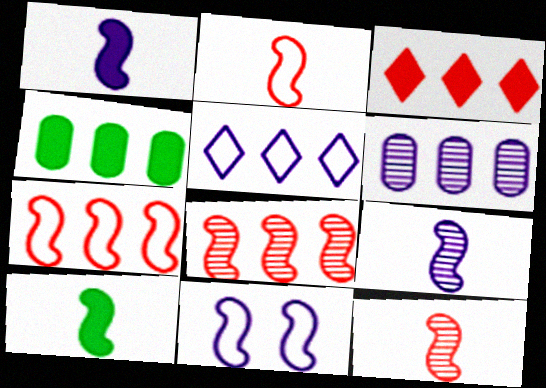[[2, 9, 10], 
[4, 5, 8], 
[8, 10, 11]]